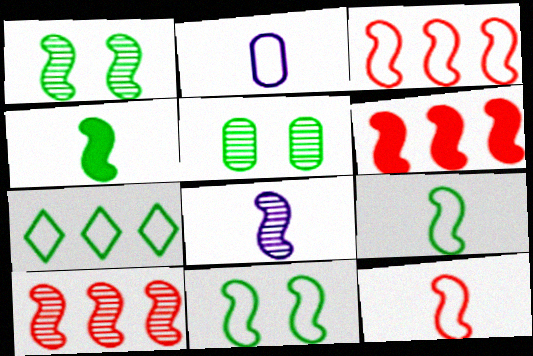[[1, 8, 10], 
[3, 6, 10], 
[4, 5, 7], 
[4, 8, 12], 
[6, 8, 11]]